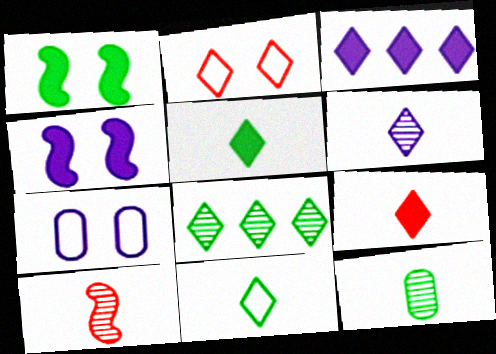[[6, 9, 11], 
[6, 10, 12]]